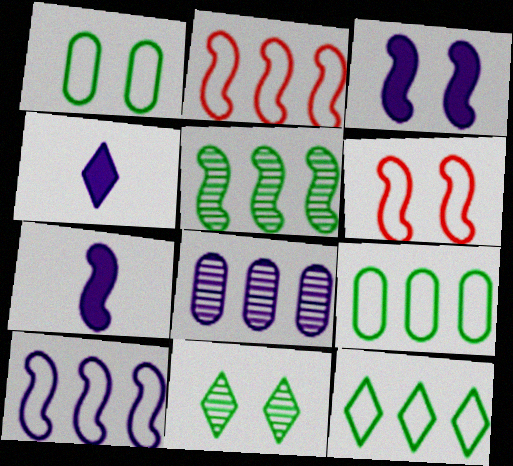[[5, 6, 7]]